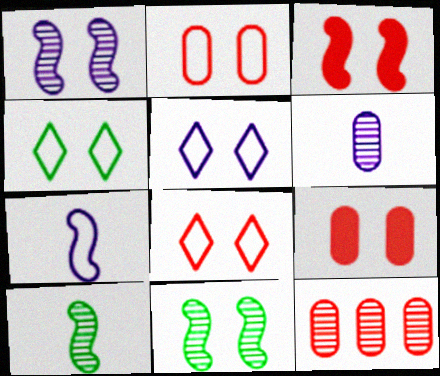[[1, 4, 9], 
[4, 5, 8], 
[5, 9, 11]]